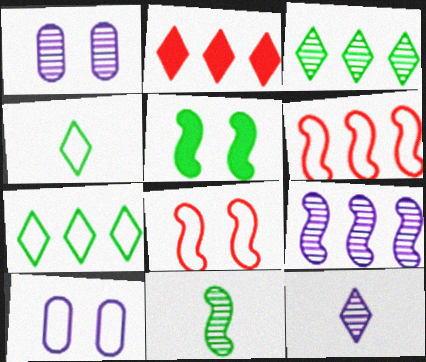[[1, 9, 12], 
[2, 10, 11], 
[4, 6, 10]]